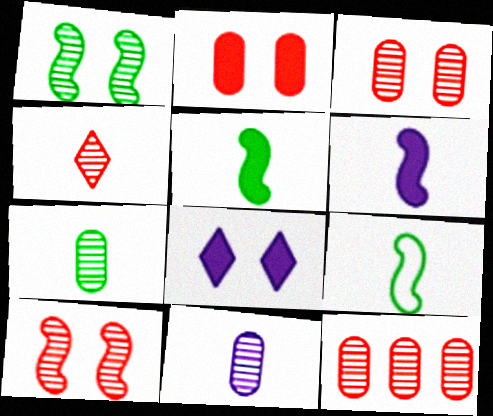[[4, 10, 12], 
[8, 9, 12]]